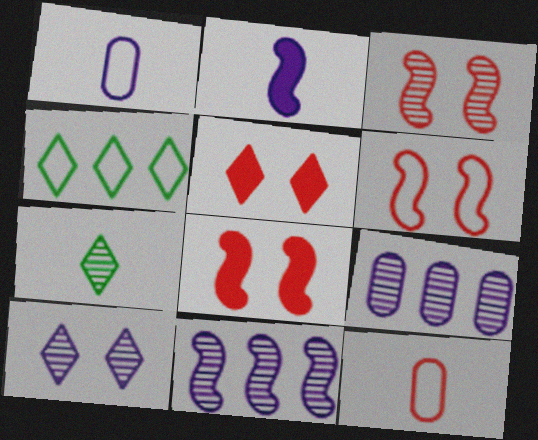[[1, 4, 6], 
[2, 7, 12], 
[3, 6, 8], 
[3, 7, 9]]